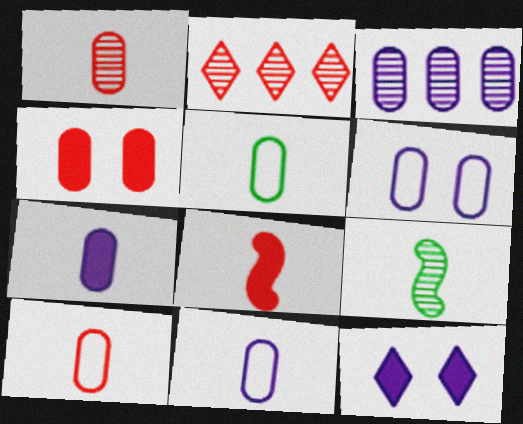[[1, 5, 7], 
[3, 4, 5], 
[3, 6, 7], 
[5, 10, 11]]